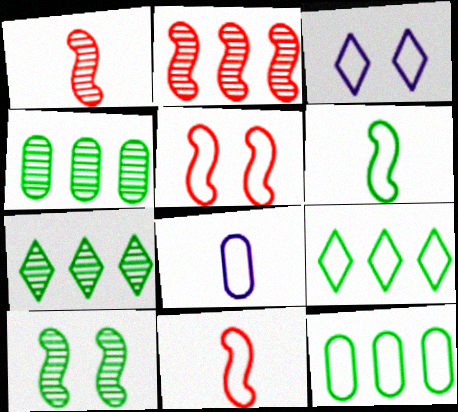[[3, 11, 12], 
[5, 8, 9]]